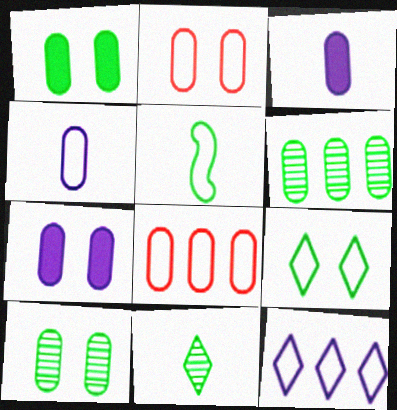[[2, 3, 6], 
[2, 5, 12], 
[2, 7, 10], 
[3, 8, 10]]